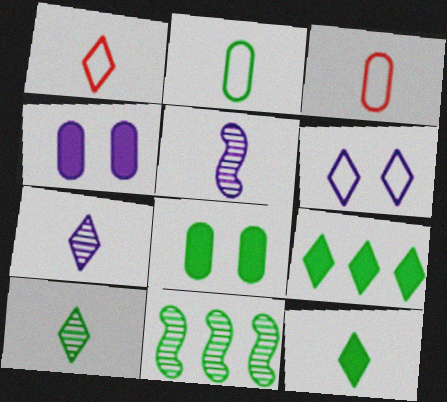[[1, 4, 11], 
[1, 7, 12], 
[3, 5, 12]]